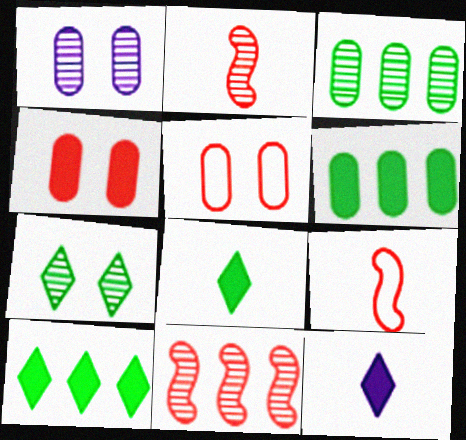[[1, 9, 10]]